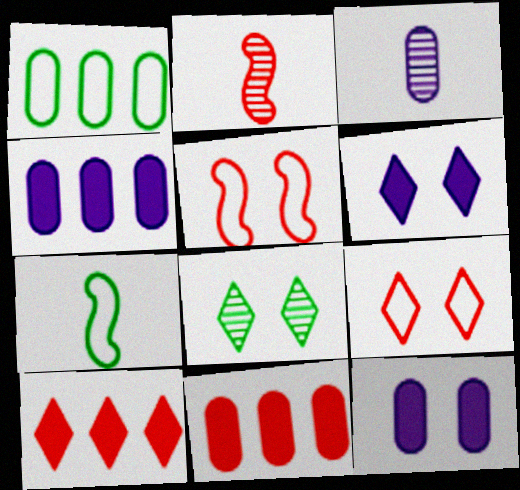[[1, 2, 6], 
[2, 9, 11], 
[5, 8, 12], 
[6, 8, 9]]